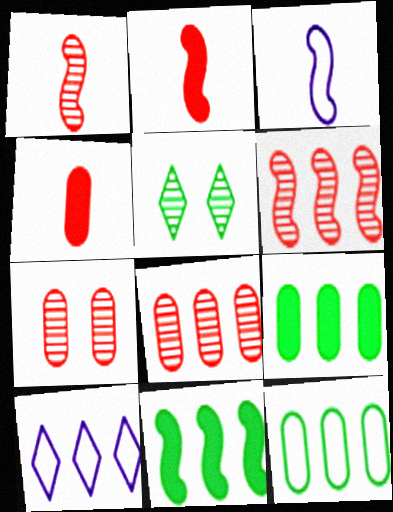[[6, 9, 10], 
[8, 10, 11]]